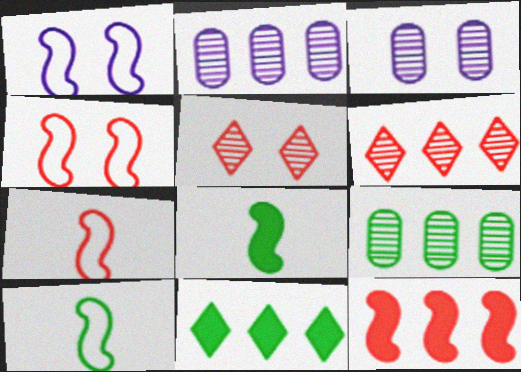[[3, 7, 11]]